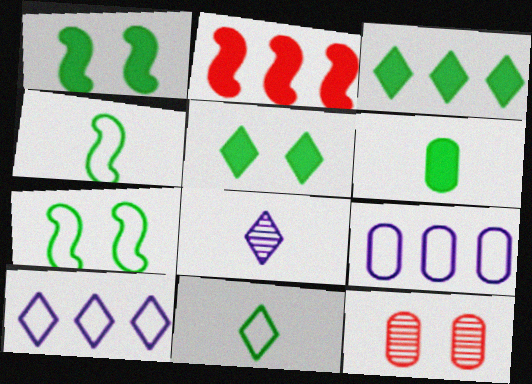[[1, 3, 6], 
[6, 9, 12]]